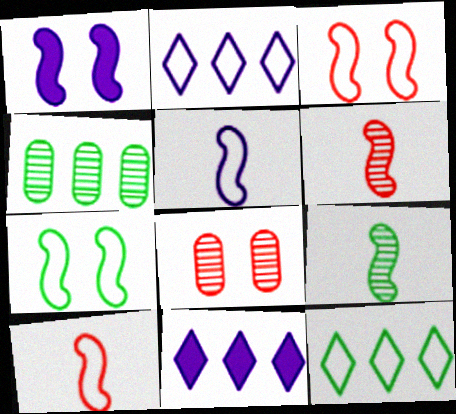[]